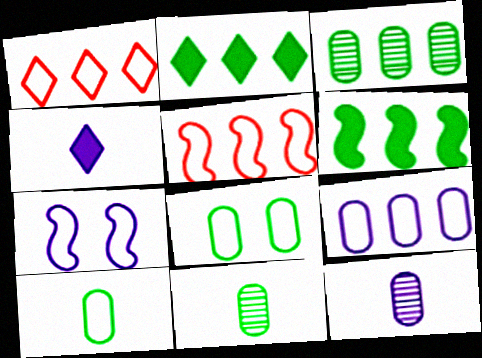[[1, 7, 10]]